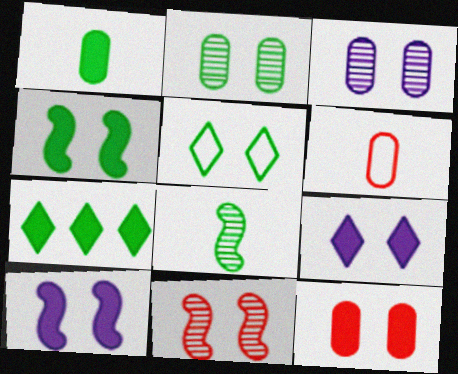[[1, 4, 7], 
[2, 4, 5], 
[4, 9, 12]]